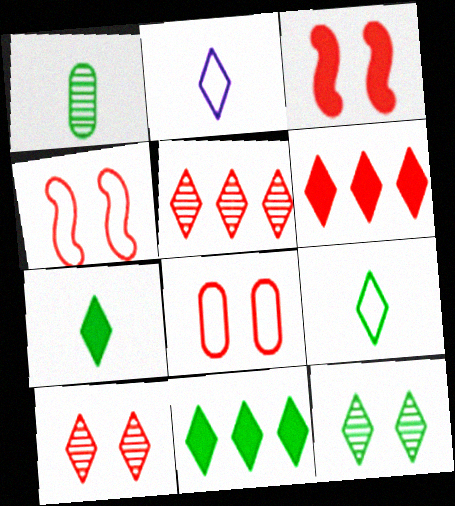[[2, 6, 12], 
[2, 10, 11], 
[3, 8, 10], 
[9, 11, 12]]